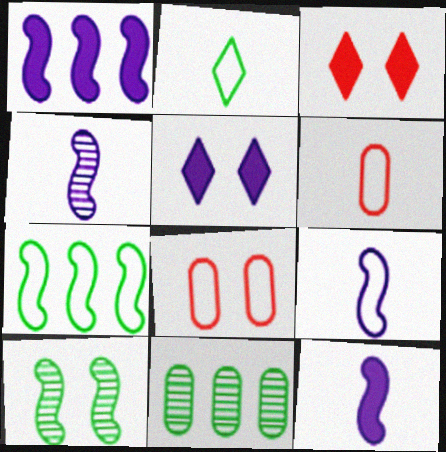[[2, 6, 9], 
[3, 9, 11], 
[4, 9, 12], 
[5, 8, 10]]